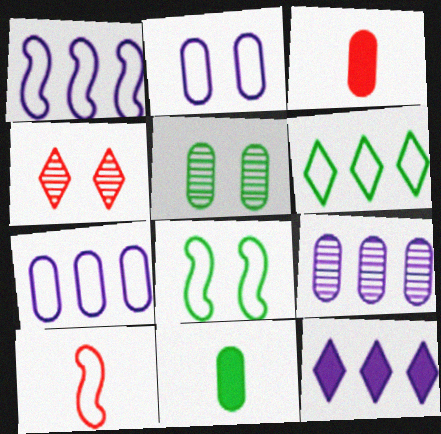[[1, 4, 11], 
[1, 8, 10], 
[1, 9, 12], 
[2, 6, 10], 
[3, 5, 7], 
[5, 10, 12]]